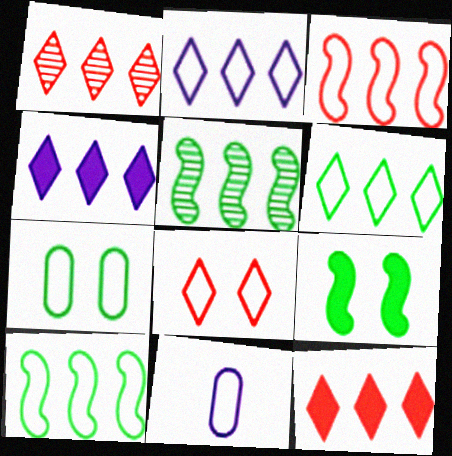[[1, 4, 6], 
[1, 9, 11], 
[8, 10, 11]]